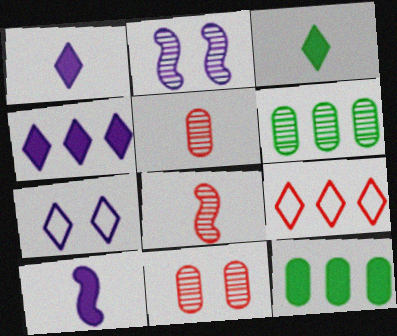[[7, 8, 12]]